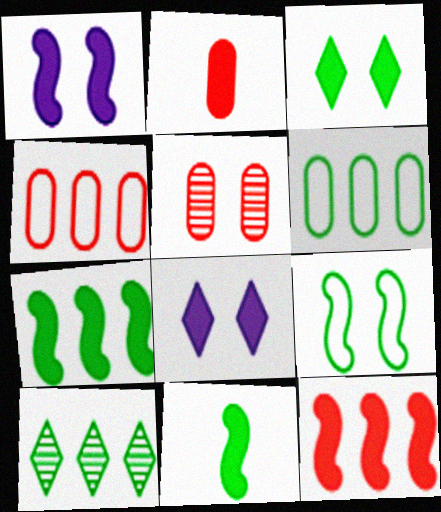[[1, 11, 12], 
[2, 4, 5], 
[2, 7, 8], 
[5, 8, 9], 
[6, 7, 10]]